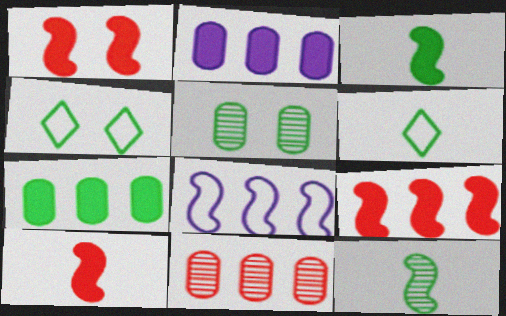[[1, 8, 12], 
[1, 9, 10], 
[4, 7, 12]]